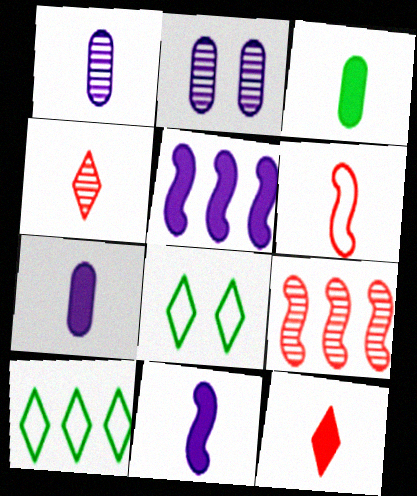[[3, 11, 12], 
[7, 8, 9]]